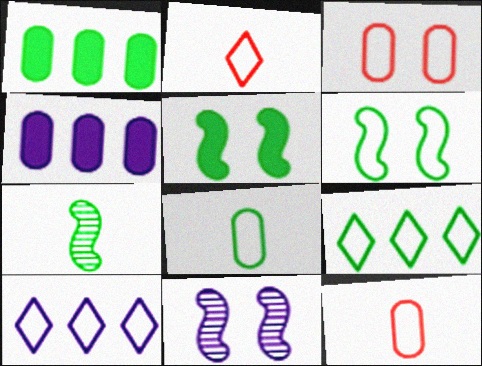[[1, 2, 11], 
[6, 8, 9], 
[6, 10, 12]]